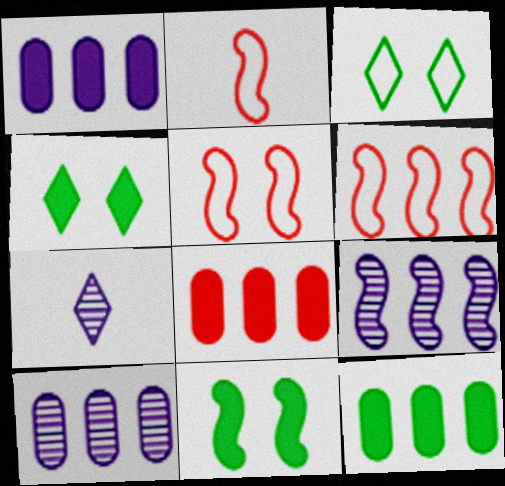[[1, 8, 12], 
[2, 4, 10], 
[2, 5, 6], 
[2, 9, 11], 
[5, 7, 12]]